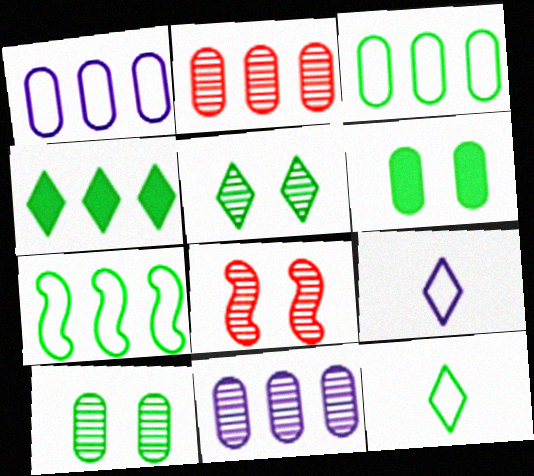[[4, 5, 12]]